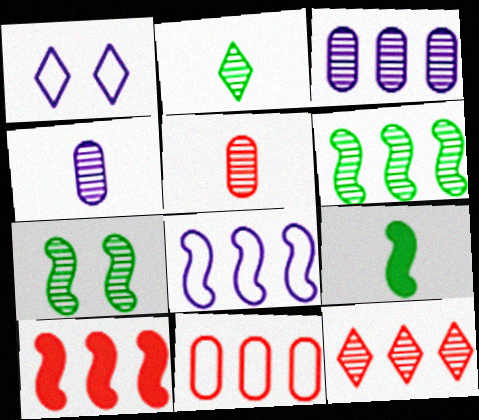[[3, 6, 12], 
[4, 7, 12], 
[6, 8, 10], 
[10, 11, 12]]